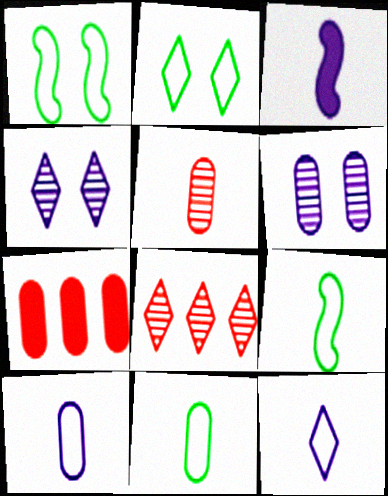[[4, 7, 9], 
[6, 7, 11]]